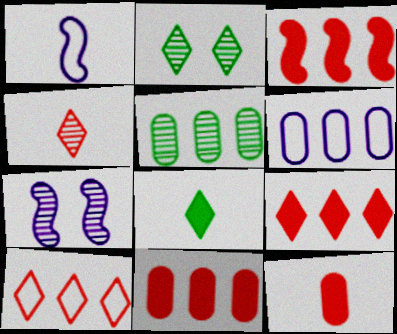[[1, 2, 11], 
[3, 9, 11], 
[4, 5, 7], 
[5, 6, 11]]